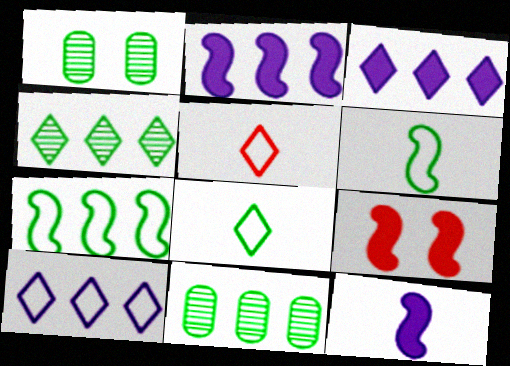[[1, 2, 5]]